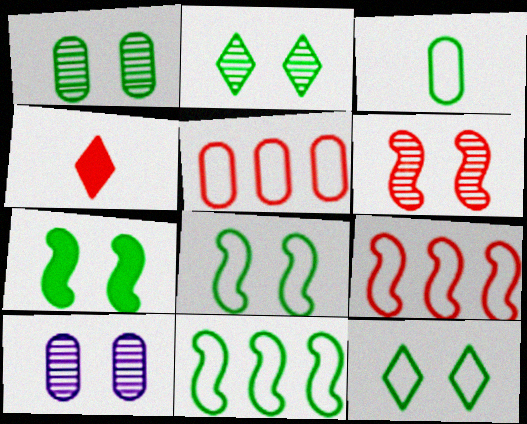[[1, 7, 12], 
[2, 6, 10], 
[3, 11, 12], 
[4, 5, 6], 
[4, 10, 11]]